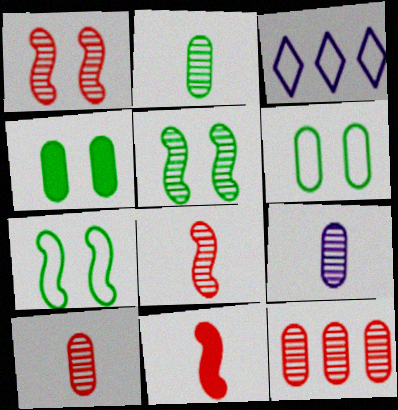[[2, 9, 10], 
[3, 4, 8]]